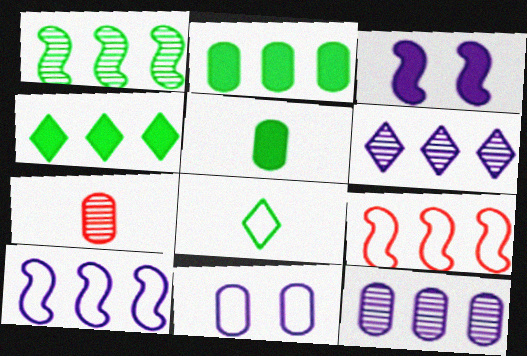[[2, 6, 9], 
[2, 7, 11], 
[4, 9, 12], 
[8, 9, 11]]